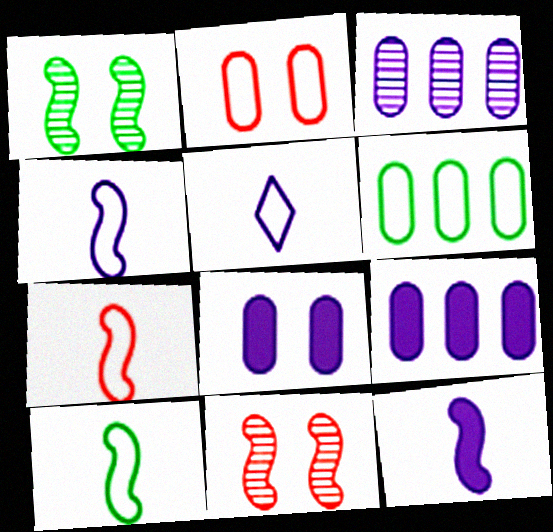[[4, 7, 10]]